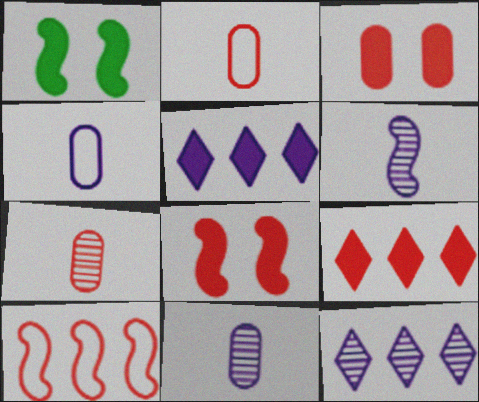[[1, 2, 12], 
[1, 6, 10]]